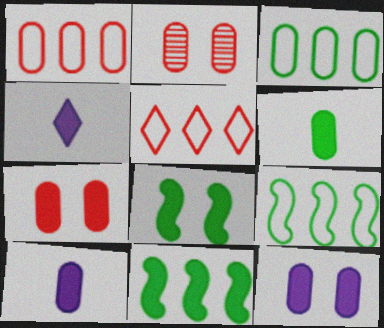[[2, 3, 10], 
[2, 4, 9], 
[4, 7, 11]]